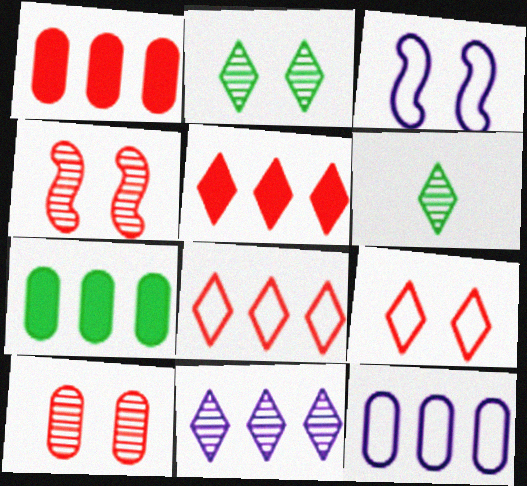[[1, 3, 6]]